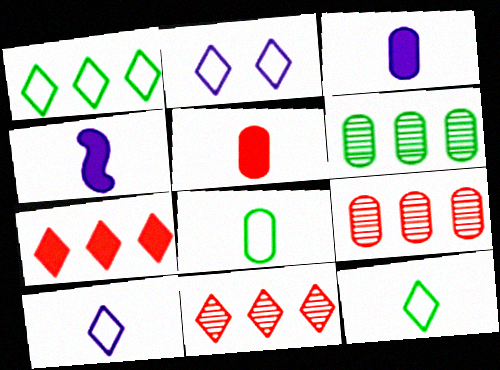[]